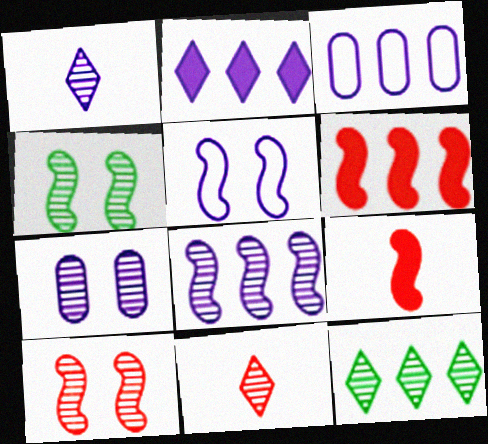[[1, 7, 8], 
[2, 3, 8], 
[3, 6, 12]]